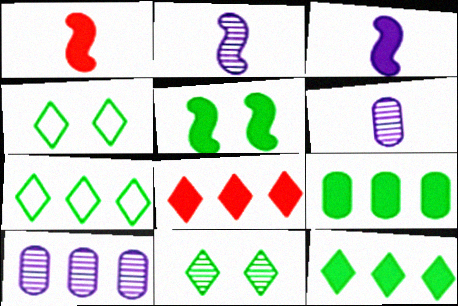[[1, 4, 10]]